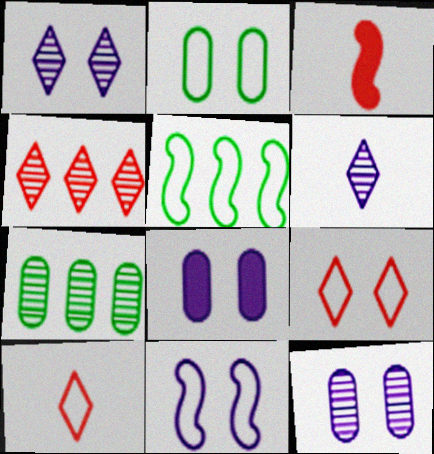[[1, 8, 11], 
[2, 9, 11]]